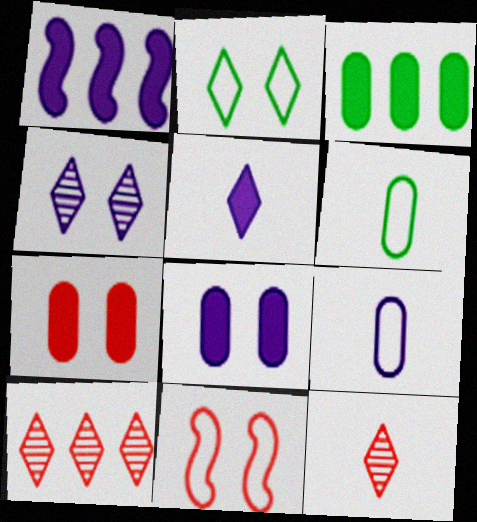[[1, 4, 9], 
[1, 5, 8], 
[2, 5, 10]]